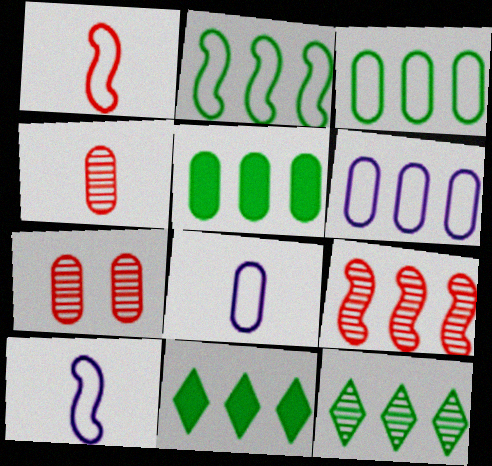[[2, 5, 12], 
[5, 7, 8], 
[6, 9, 11], 
[7, 10, 11]]